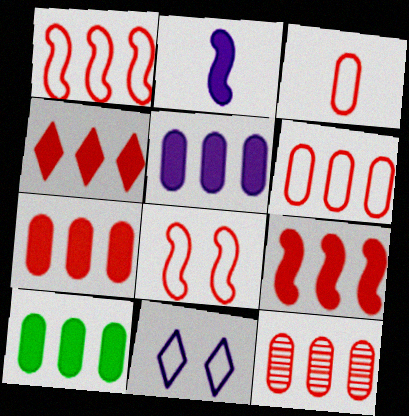[[1, 4, 12], 
[4, 7, 9], 
[5, 7, 10], 
[6, 7, 12]]